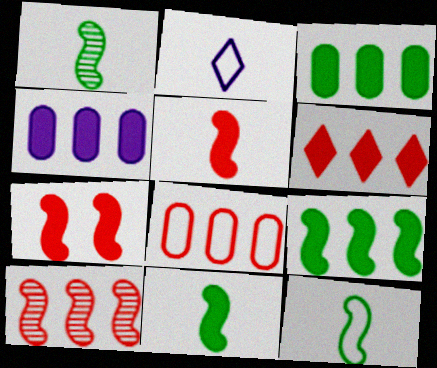[[1, 11, 12], 
[4, 6, 9], 
[6, 8, 10]]